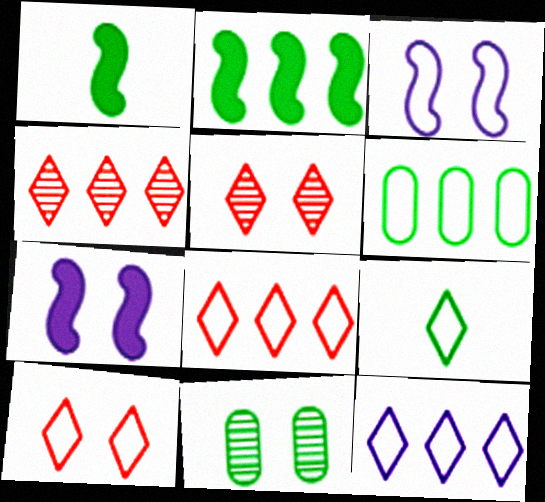[[2, 9, 11], 
[7, 10, 11], 
[9, 10, 12]]